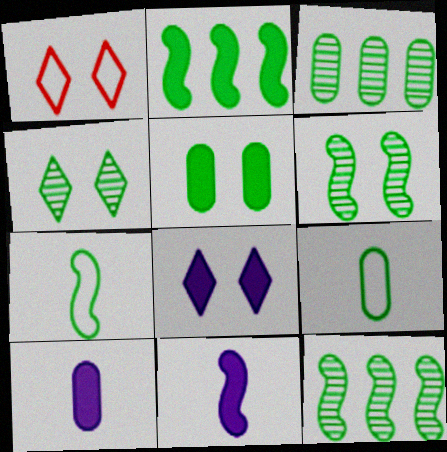[[1, 3, 11], 
[1, 4, 8], 
[1, 10, 12], 
[2, 4, 9], 
[2, 6, 7], 
[3, 5, 9]]